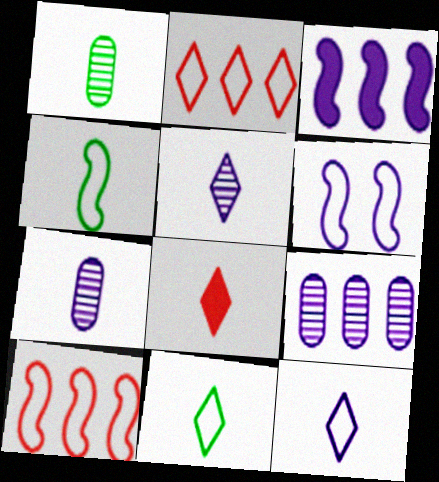[[4, 6, 10], 
[4, 7, 8], 
[5, 8, 11]]